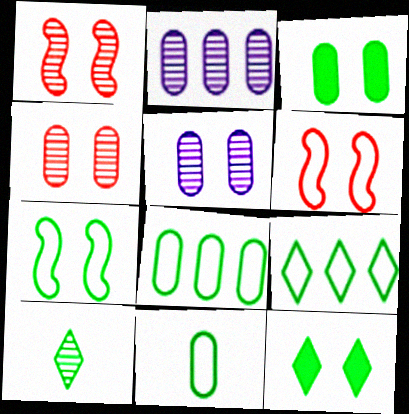[[1, 2, 10], 
[5, 6, 12], 
[7, 9, 11], 
[9, 10, 12]]